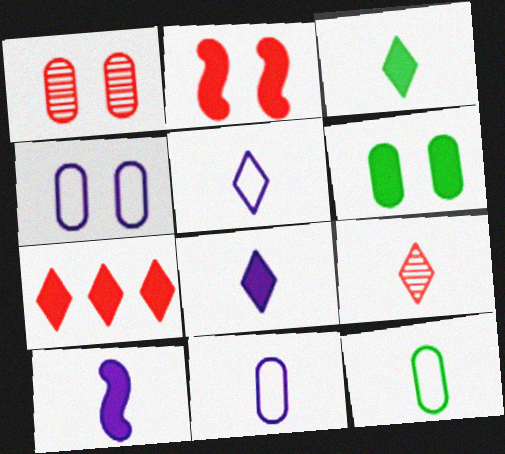[[1, 4, 6], 
[3, 5, 9], 
[6, 7, 10], 
[9, 10, 12]]